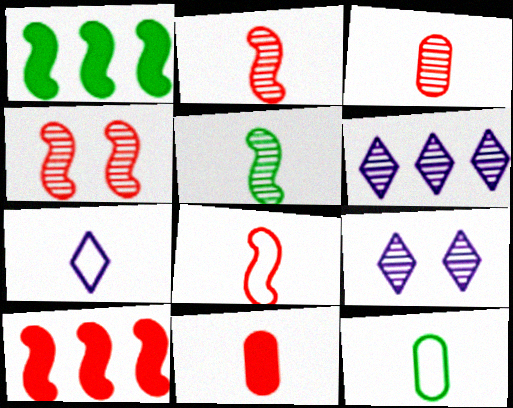[[4, 8, 10], 
[5, 7, 11], 
[7, 8, 12], 
[9, 10, 12]]